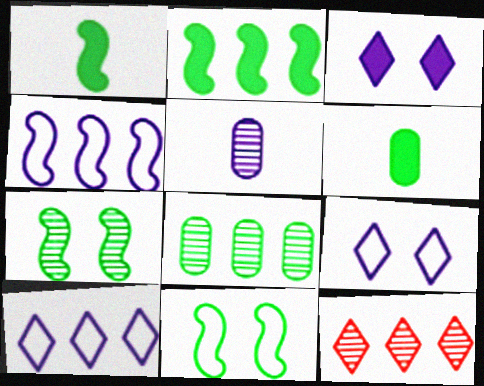[[3, 4, 5], 
[5, 7, 12]]